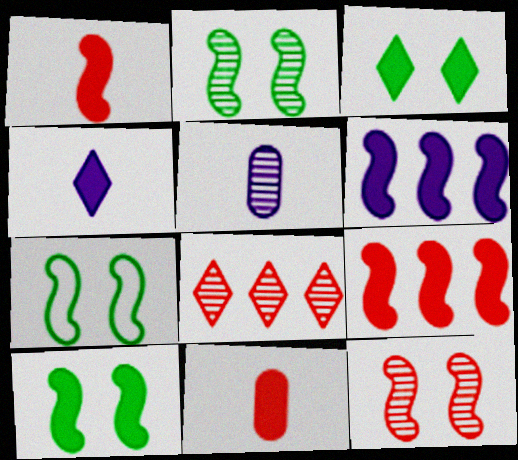[[1, 6, 10], 
[2, 5, 8], 
[2, 7, 10], 
[3, 6, 11]]